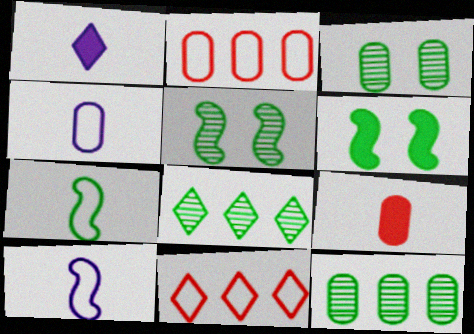[[1, 2, 5]]